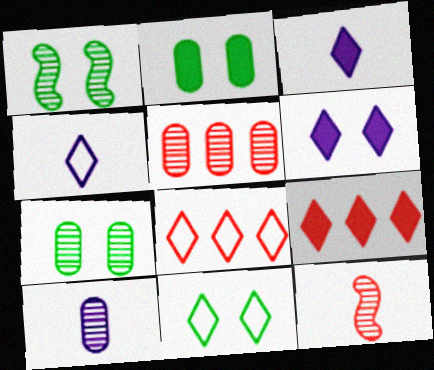[[1, 2, 11], 
[4, 8, 11], 
[5, 7, 10]]